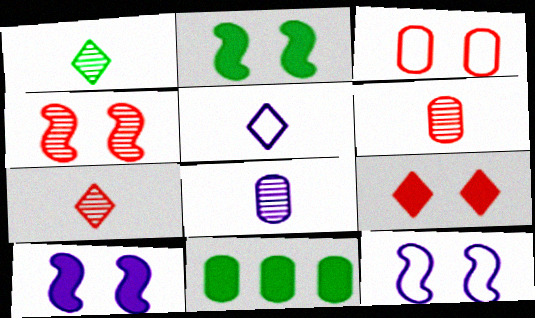[[2, 4, 12], 
[3, 4, 9], 
[3, 8, 11], 
[4, 5, 11], 
[7, 11, 12]]